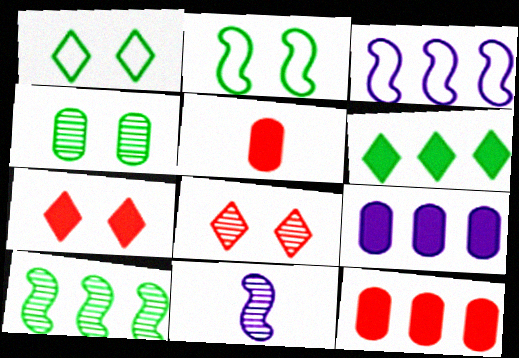[[1, 11, 12]]